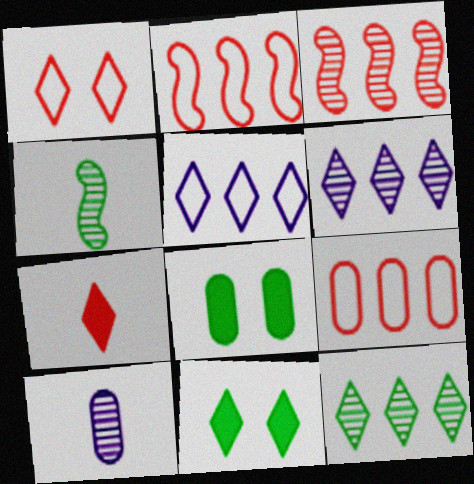[[2, 10, 11], 
[8, 9, 10]]